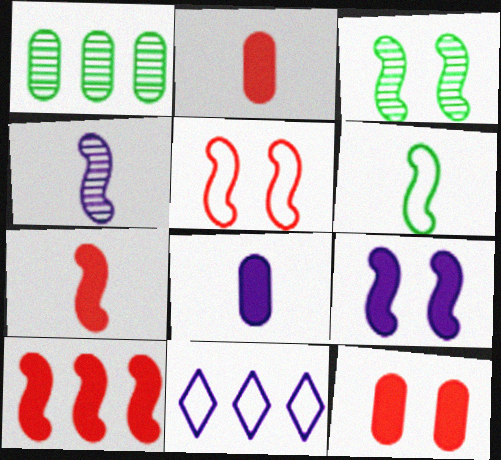[[1, 10, 11], 
[2, 3, 11], 
[3, 5, 9], 
[4, 6, 7]]